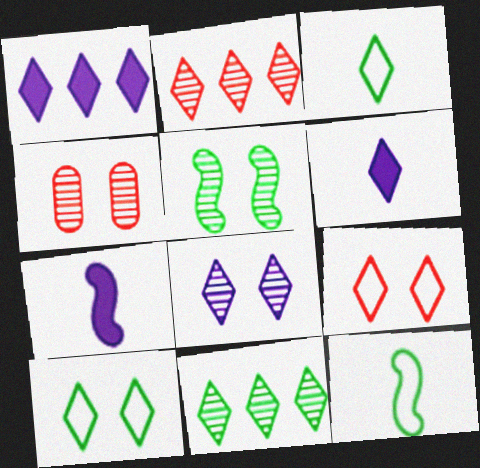[[1, 4, 12], 
[2, 6, 10], 
[4, 5, 8], 
[6, 9, 11]]